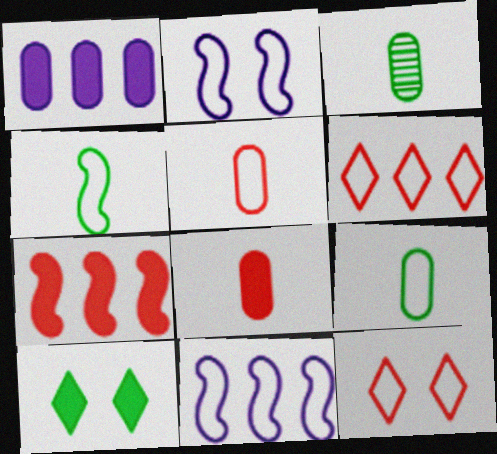[[2, 6, 9], 
[9, 11, 12]]